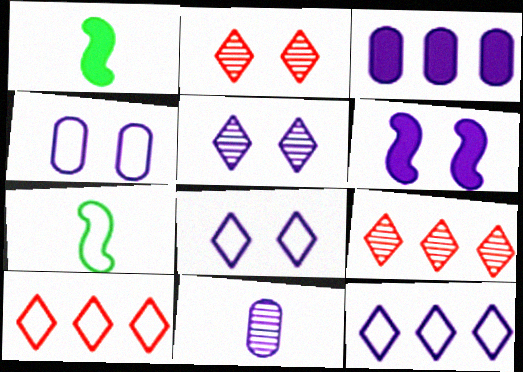[[1, 4, 9], 
[2, 3, 7], 
[3, 4, 11], 
[4, 5, 6], 
[4, 7, 10], 
[6, 11, 12]]